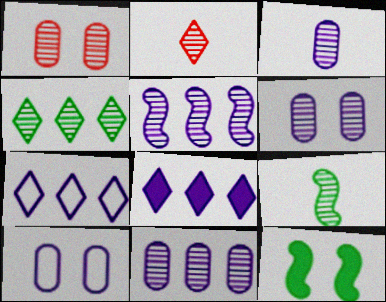[[2, 3, 9], 
[3, 6, 11]]